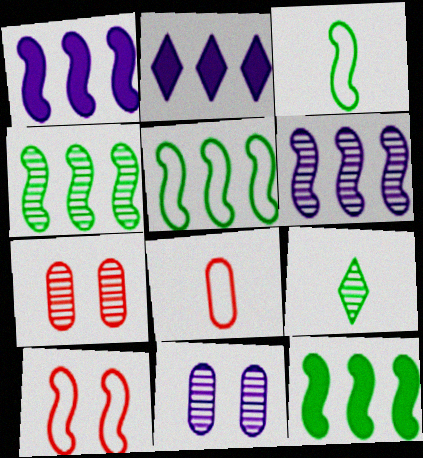[[2, 3, 7], 
[4, 5, 12], 
[6, 7, 9]]